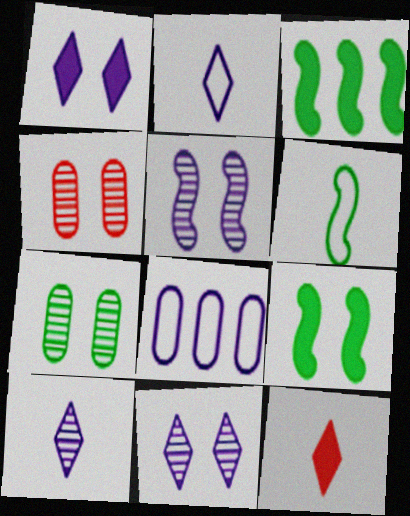[[2, 3, 4]]